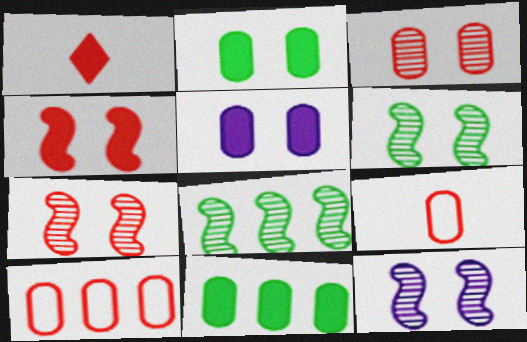[[1, 7, 10], 
[6, 7, 12]]